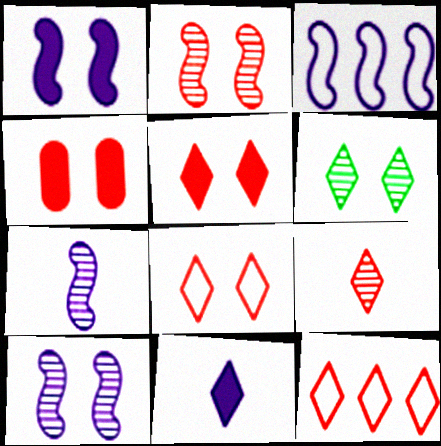[[1, 3, 7], 
[2, 4, 8], 
[5, 9, 12], 
[6, 11, 12]]